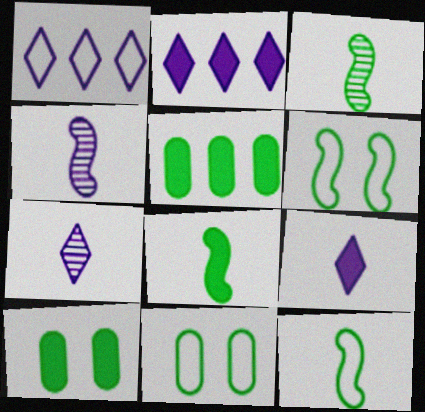[[3, 8, 12]]